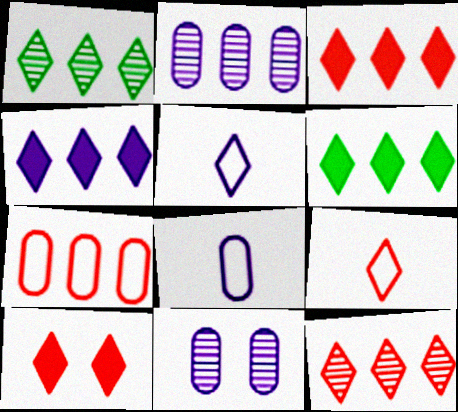[[1, 5, 10], 
[3, 4, 6], 
[9, 10, 12]]